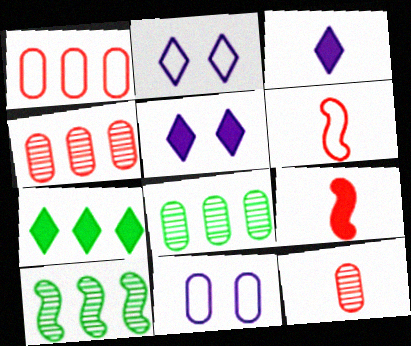[[2, 8, 9], 
[5, 6, 8]]